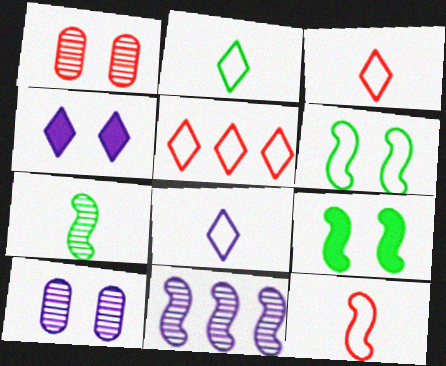[[1, 4, 6], 
[2, 3, 8], 
[9, 11, 12]]